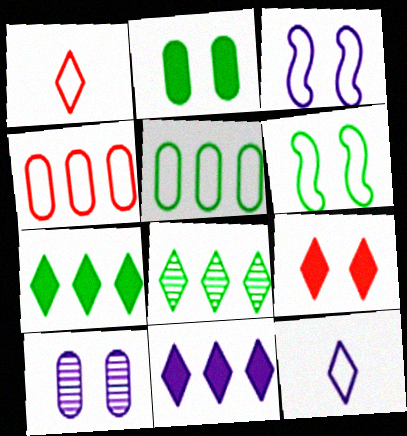[[1, 3, 5], 
[4, 6, 12], 
[6, 9, 10], 
[8, 9, 12]]